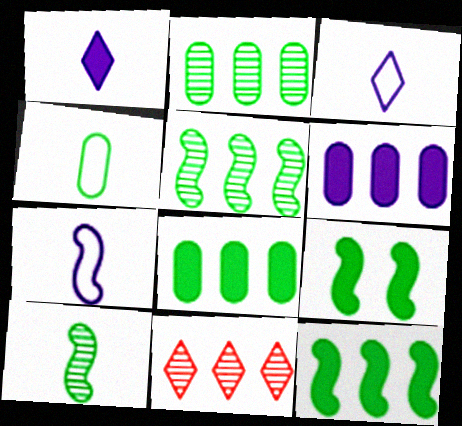[]